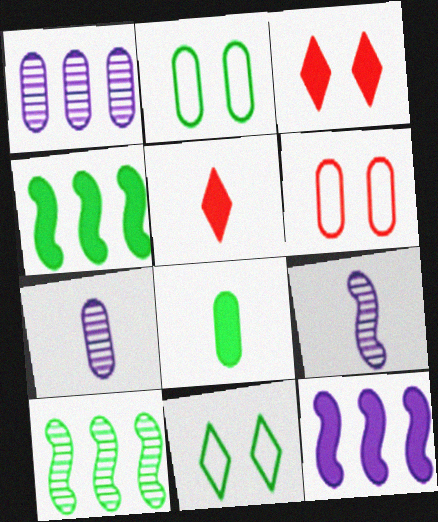[[1, 6, 8], 
[3, 8, 12], 
[8, 10, 11]]